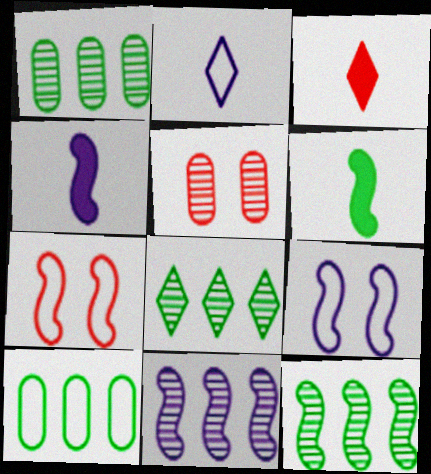[[1, 3, 9], 
[1, 8, 12], 
[2, 7, 10], 
[4, 7, 12], 
[4, 9, 11], 
[6, 7, 11]]